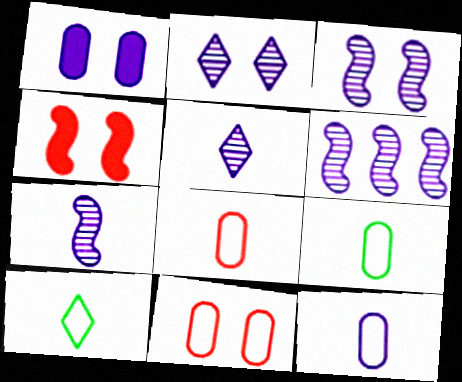[[3, 6, 7], 
[8, 9, 12]]